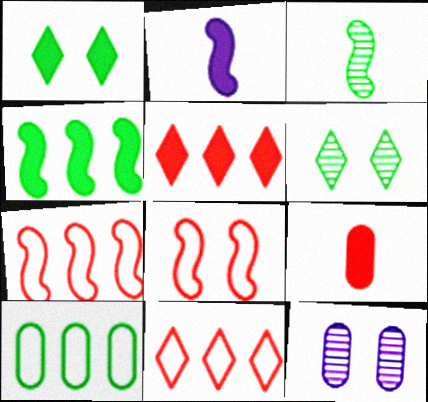[[1, 3, 10], 
[1, 8, 12], 
[9, 10, 12]]